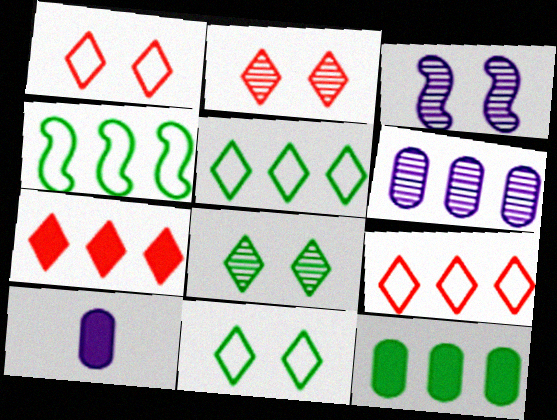[[2, 4, 10], 
[4, 6, 7]]